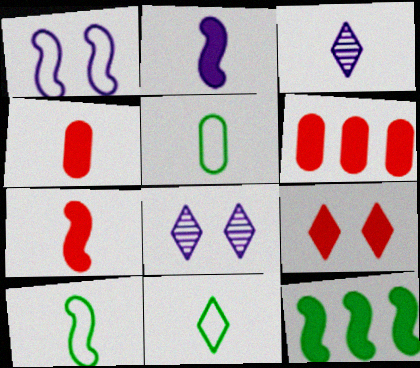[[3, 4, 10], 
[3, 5, 7], 
[5, 10, 11], 
[6, 7, 9], 
[6, 8, 10]]